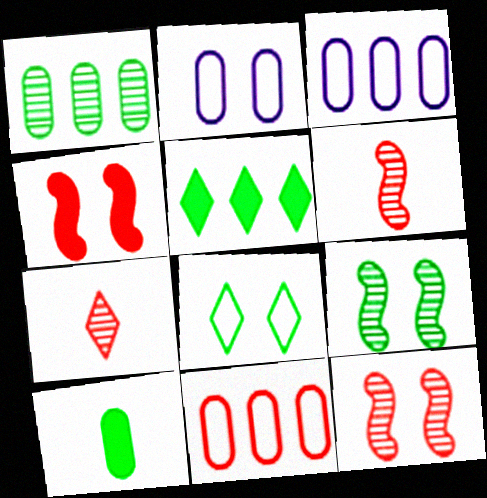[[2, 5, 6], 
[4, 7, 11]]